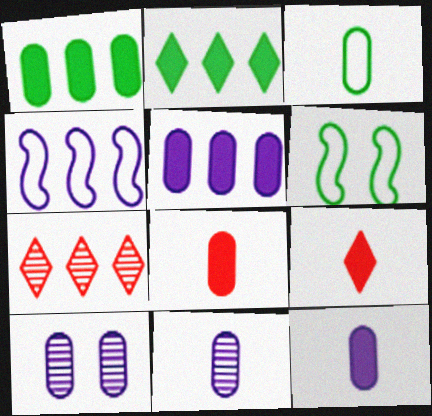[[1, 4, 7], 
[3, 8, 11], 
[6, 7, 12]]